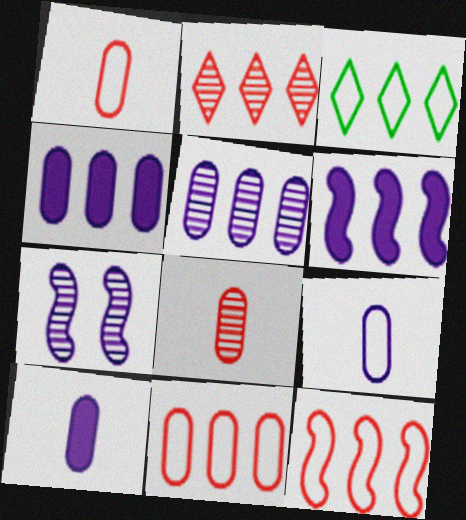[]